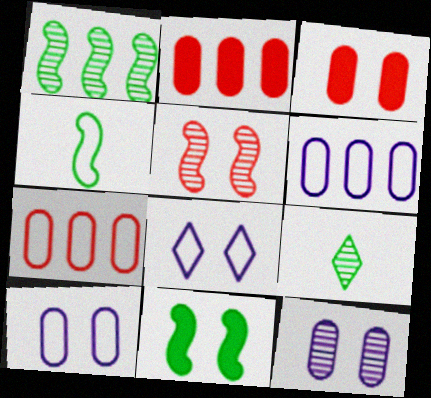[[1, 4, 11], 
[4, 7, 8]]